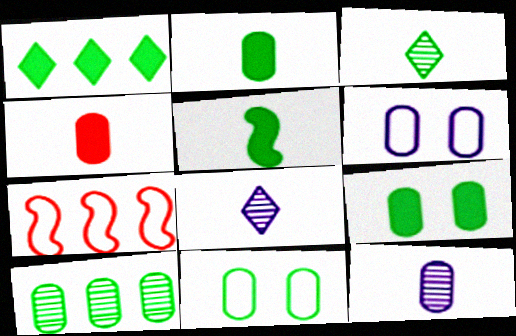[[1, 5, 9], 
[2, 10, 11], 
[4, 6, 10], 
[7, 8, 9]]